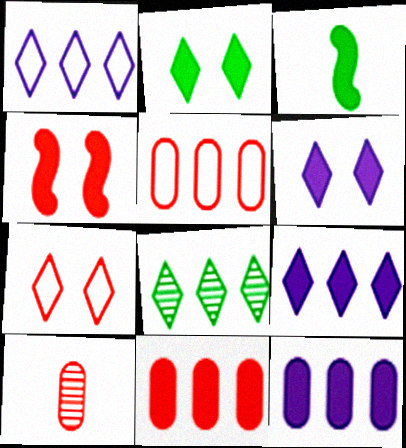[[3, 6, 11]]